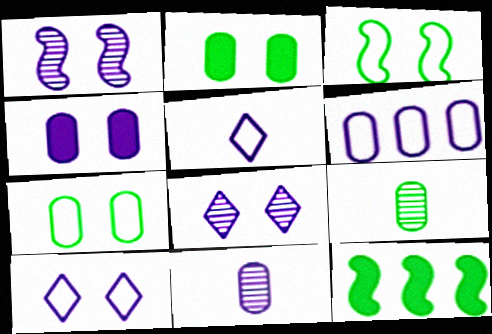[[1, 4, 10], 
[4, 6, 11]]